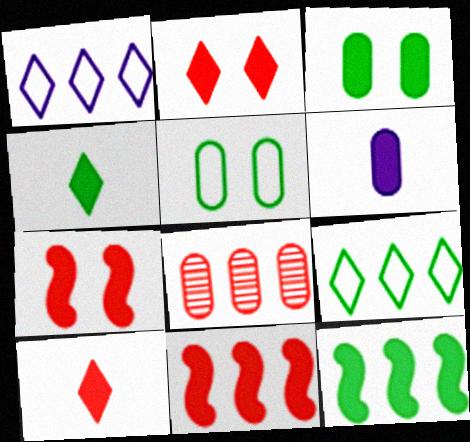[[1, 8, 12], 
[2, 6, 12], 
[3, 4, 12], 
[5, 6, 8]]